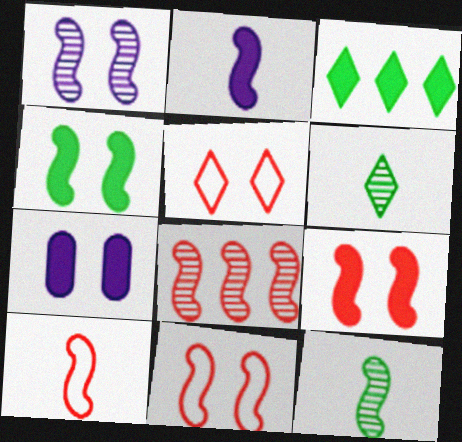[[1, 4, 11], 
[1, 8, 12], 
[2, 10, 12], 
[8, 9, 10]]